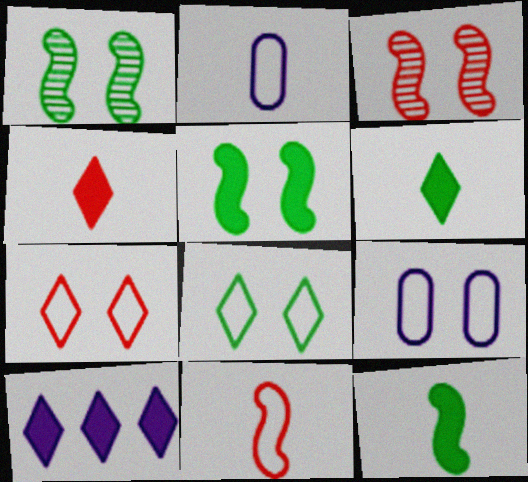[]